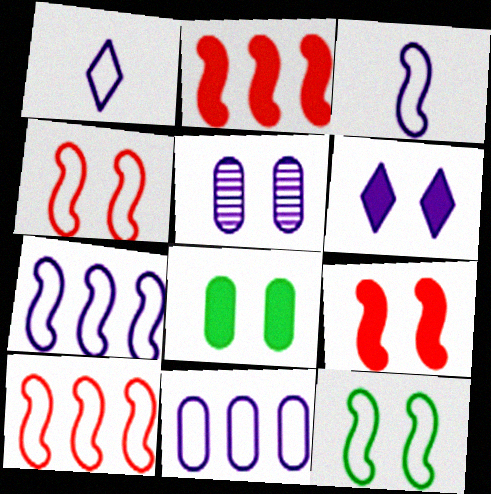[[3, 10, 12], 
[6, 8, 9]]